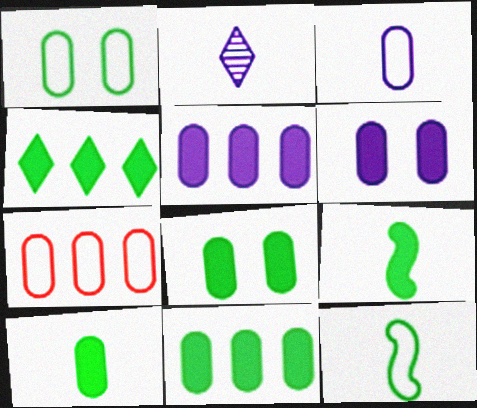[[1, 3, 7], 
[4, 8, 9], 
[8, 10, 11]]